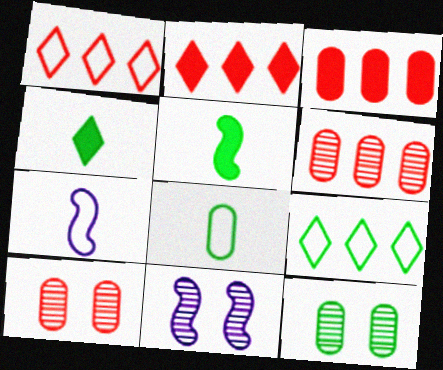[[2, 7, 12], 
[2, 8, 11], 
[5, 9, 12]]